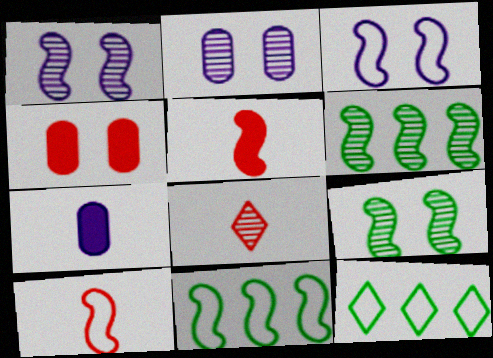[[1, 5, 11], 
[2, 5, 12], 
[2, 6, 8], 
[3, 5, 6], 
[3, 10, 11]]